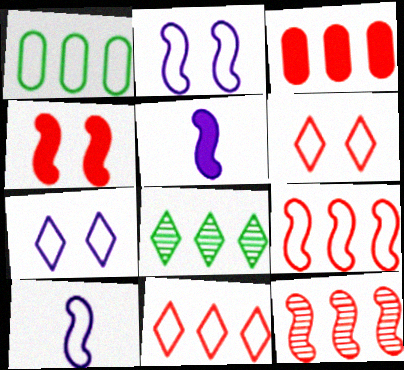[[1, 6, 10], 
[3, 11, 12]]